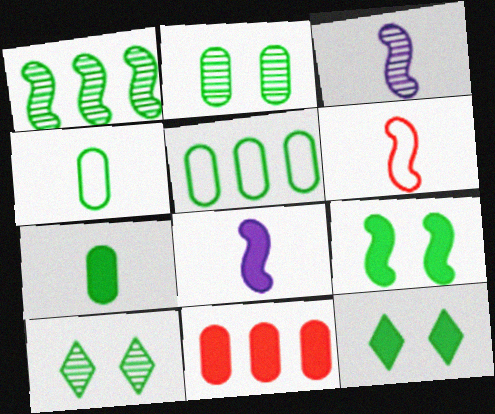[[1, 4, 12], 
[2, 5, 7], 
[8, 11, 12]]